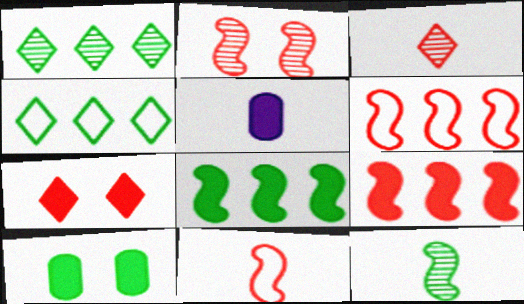[[2, 4, 5], 
[2, 9, 11], 
[4, 10, 12], 
[5, 7, 8]]